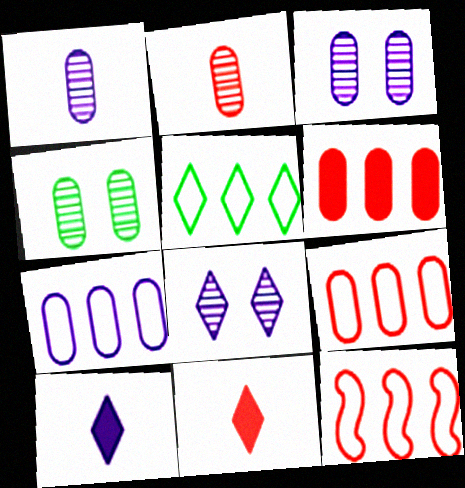[[4, 10, 12], 
[5, 7, 12], 
[5, 8, 11]]